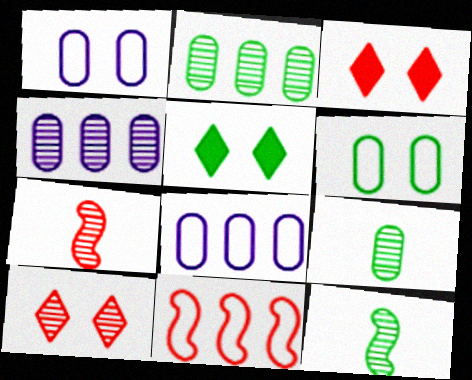[[3, 8, 12], 
[4, 10, 12], 
[5, 7, 8]]